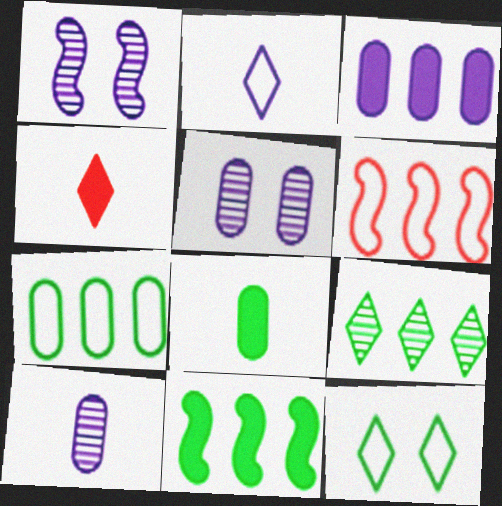[[1, 2, 3], 
[1, 4, 7], 
[3, 6, 9], 
[7, 9, 11]]